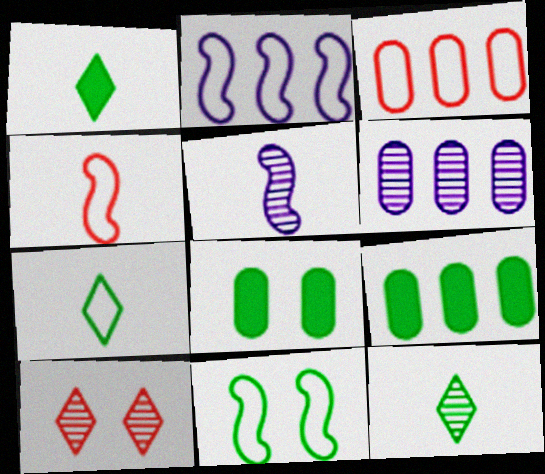[[1, 7, 12], 
[2, 4, 11], 
[3, 6, 9], 
[9, 11, 12]]